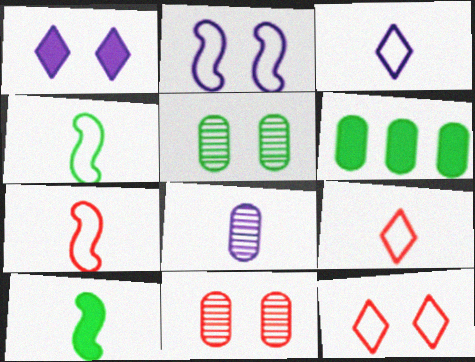[[8, 9, 10]]